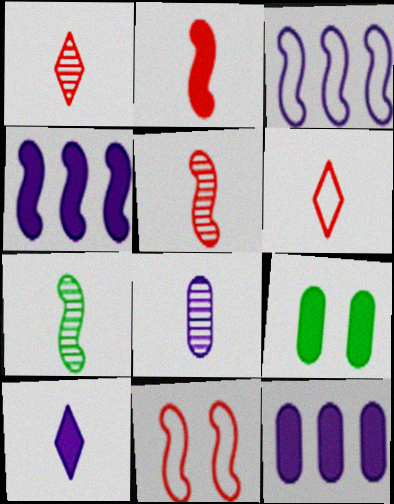[[1, 3, 9], 
[1, 7, 8], 
[4, 7, 11]]